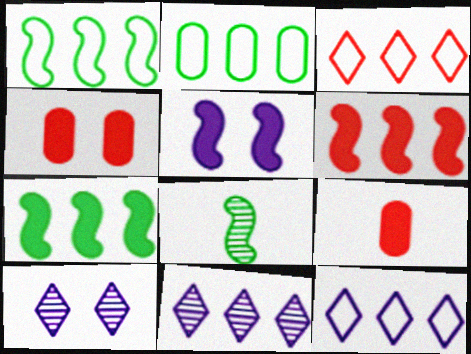[[1, 9, 10], 
[2, 6, 11], 
[4, 8, 12]]